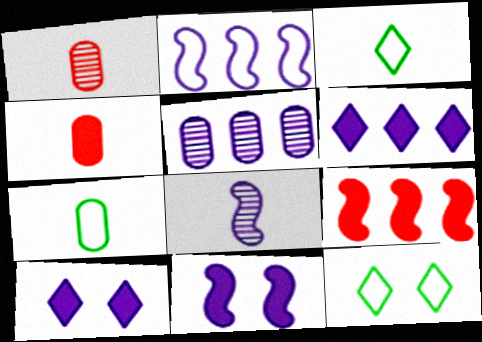[[2, 5, 6], 
[2, 8, 11], 
[3, 4, 8]]